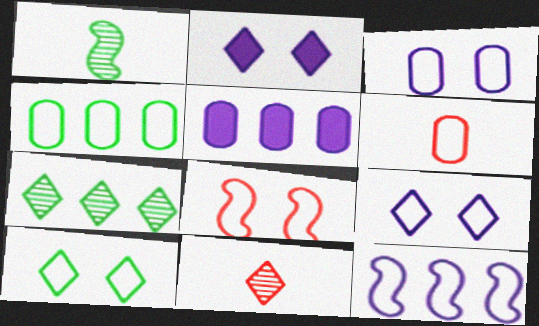[[3, 4, 6], 
[3, 8, 10], 
[6, 10, 12]]